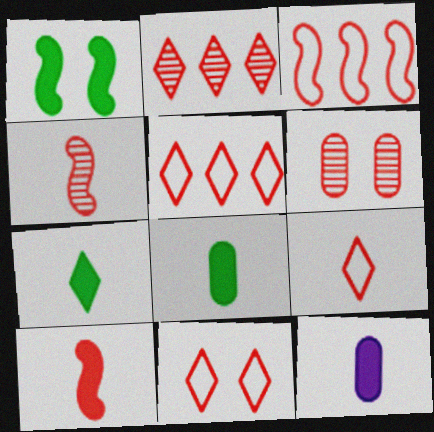[[2, 4, 6], 
[5, 6, 10], 
[5, 9, 11], 
[7, 10, 12]]